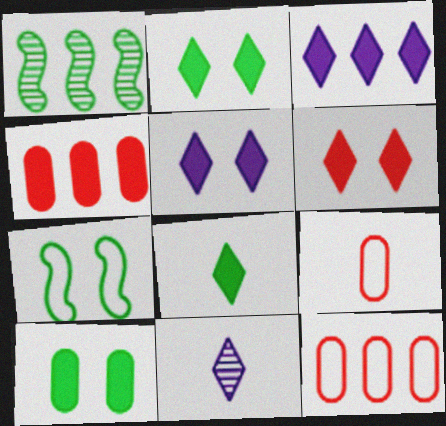[[1, 3, 12], 
[1, 5, 9], 
[2, 5, 6], 
[3, 6, 8], 
[4, 7, 11]]